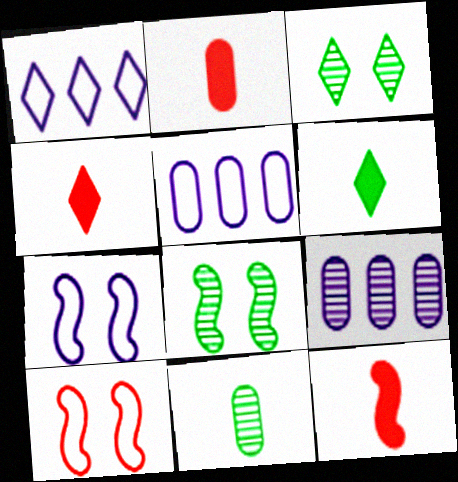[[1, 2, 8], 
[1, 3, 4], 
[2, 4, 12], 
[3, 5, 12], 
[4, 5, 8], 
[6, 9, 10]]